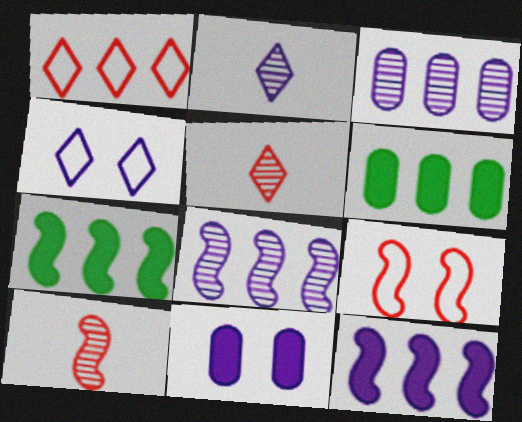[[1, 3, 7], 
[1, 6, 8], 
[2, 6, 9], 
[4, 6, 10]]